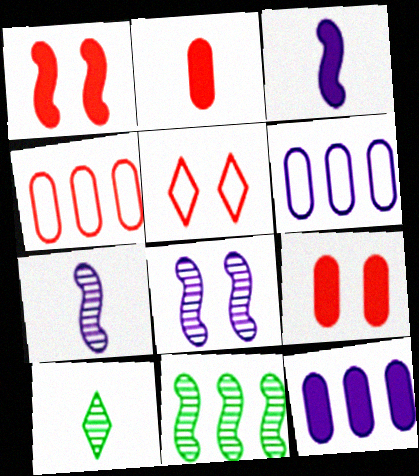[[1, 6, 10]]